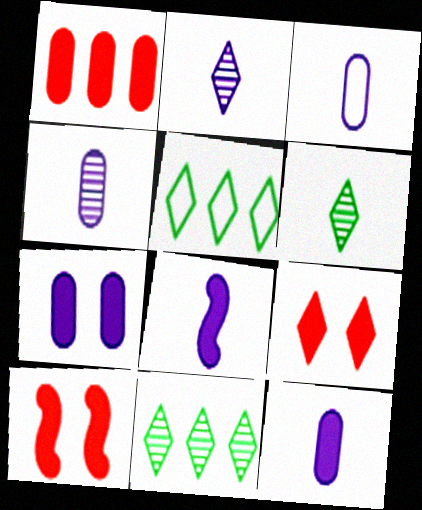[[2, 3, 8], 
[2, 5, 9], 
[3, 4, 12], 
[3, 10, 11], 
[4, 5, 10]]